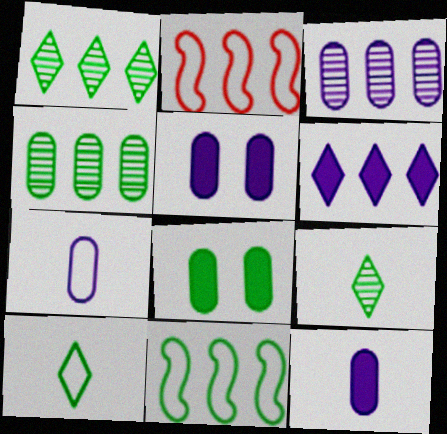[[2, 4, 6], 
[2, 5, 9], 
[3, 5, 7], 
[8, 9, 11]]